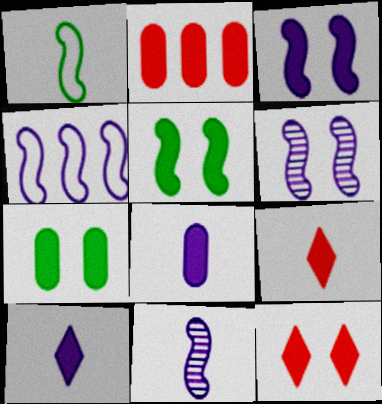[[2, 5, 10], 
[2, 7, 8], 
[3, 4, 11], 
[3, 7, 12]]